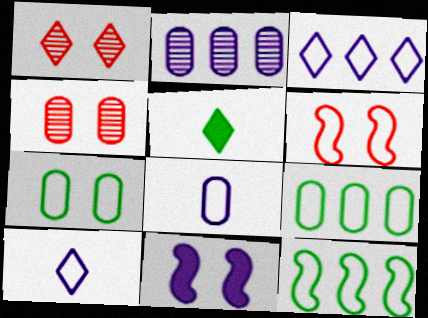[[1, 3, 5], 
[1, 7, 11], 
[2, 5, 6], 
[2, 10, 11], 
[6, 9, 10]]